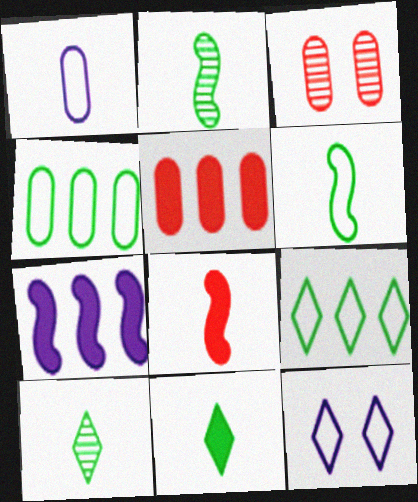[[1, 8, 10], 
[2, 5, 12]]